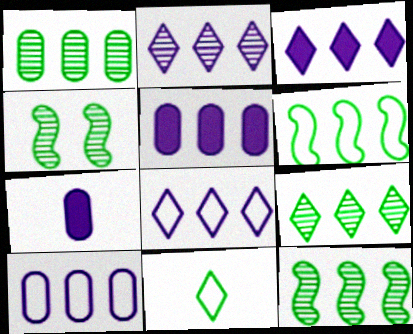[[1, 9, 12], 
[2, 3, 8]]